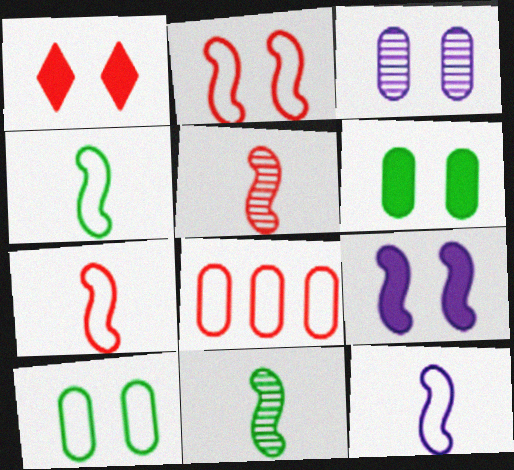[[1, 5, 8], 
[1, 6, 9], 
[4, 7, 12]]